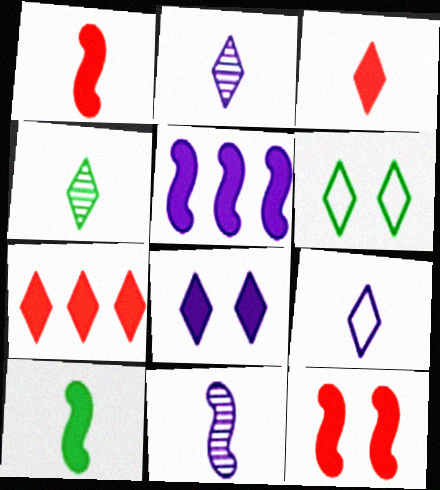[[2, 6, 7], 
[3, 4, 9], 
[5, 10, 12]]